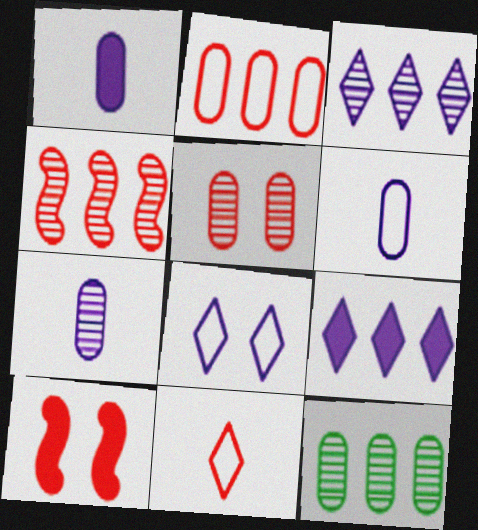[[1, 6, 7], 
[3, 4, 12], 
[5, 7, 12]]